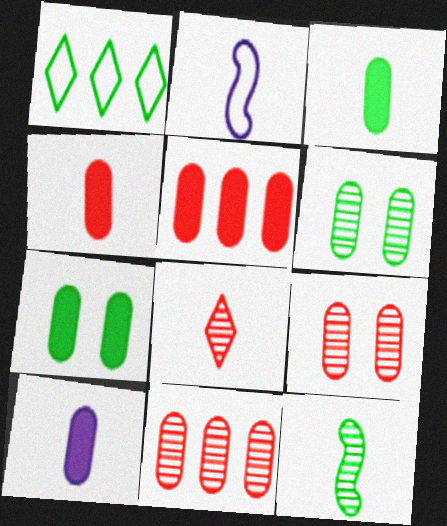[[1, 7, 12], 
[2, 3, 8], 
[3, 4, 10], 
[5, 7, 10]]